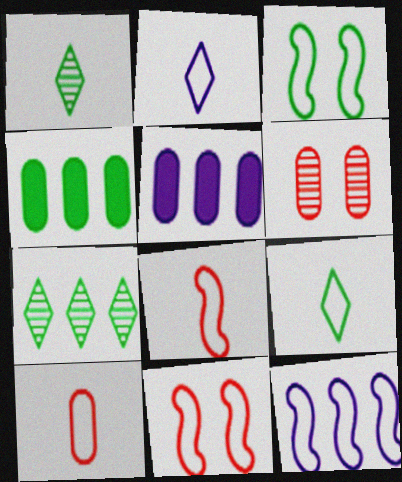[[1, 3, 4], 
[1, 5, 11], 
[3, 8, 12]]